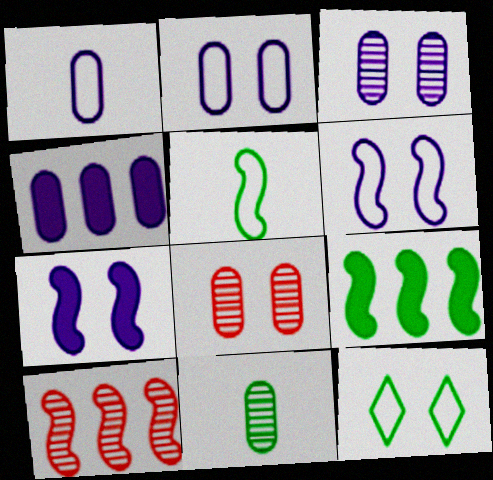[[1, 3, 4], 
[5, 7, 10], 
[7, 8, 12], 
[9, 11, 12]]